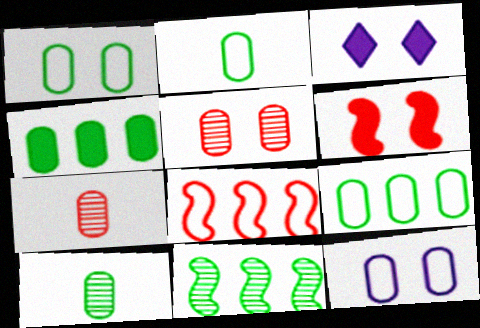[[1, 2, 9], 
[1, 4, 10], 
[3, 8, 10], 
[4, 7, 12]]